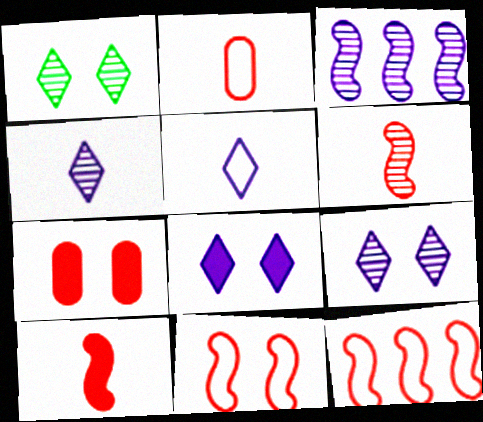[]